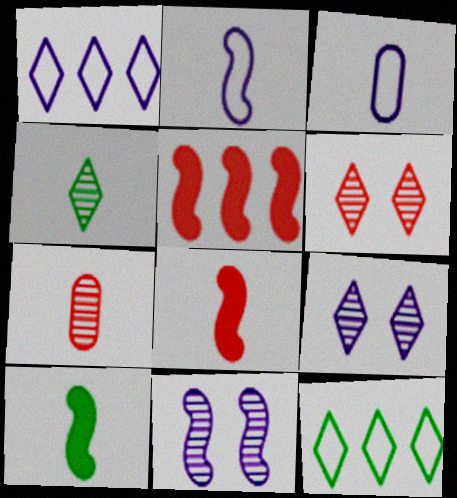[[3, 4, 8]]